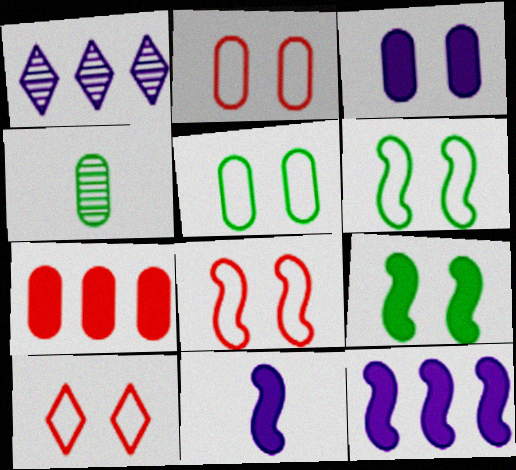[[2, 8, 10], 
[4, 10, 12]]